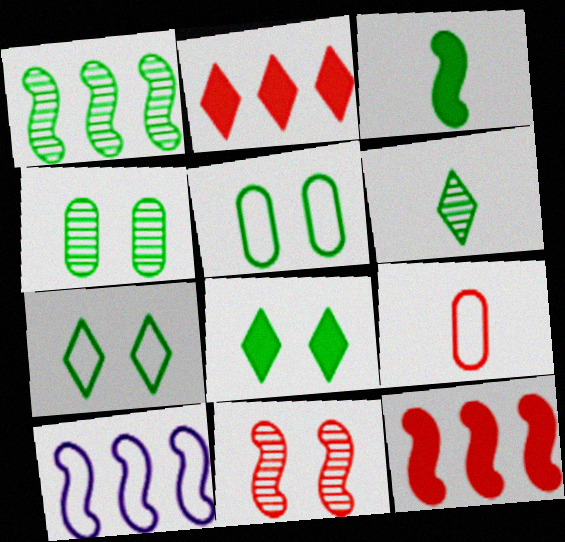[[1, 4, 6], 
[1, 10, 12], 
[2, 9, 11], 
[3, 10, 11], 
[7, 9, 10]]